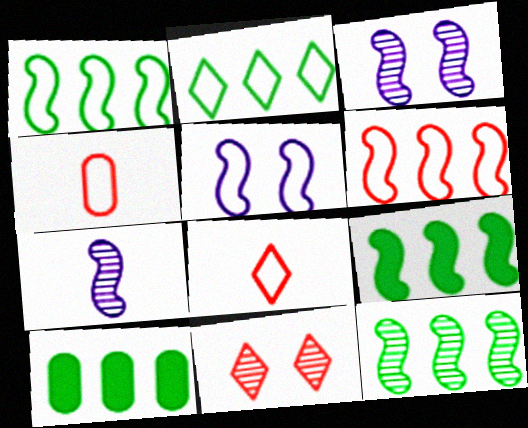[[1, 9, 12], 
[2, 4, 5], 
[2, 10, 12], 
[3, 8, 10]]